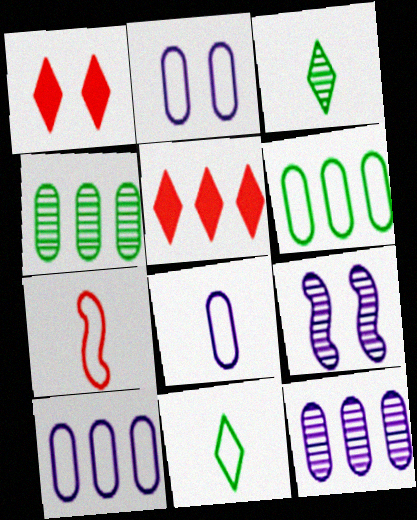[[2, 8, 10], 
[7, 8, 11]]